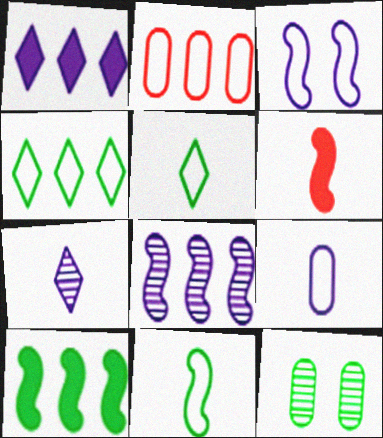[[2, 3, 5], 
[5, 10, 12]]